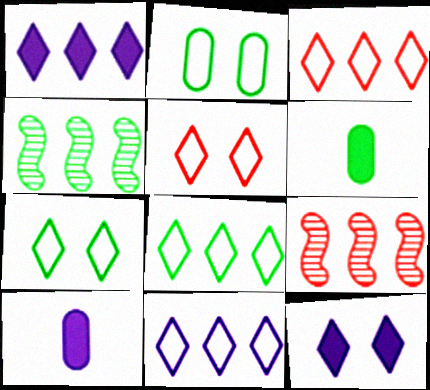[[3, 8, 11], 
[4, 5, 10], 
[4, 6, 7], 
[7, 9, 10]]